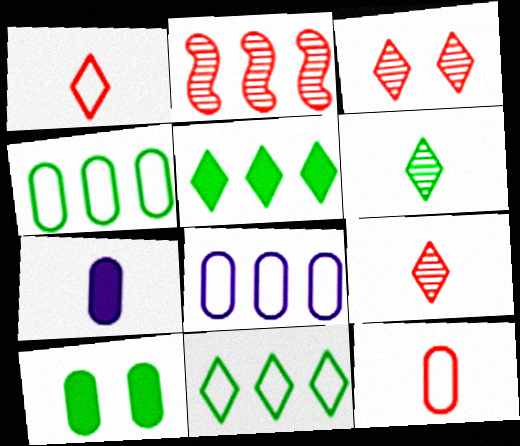[[2, 5, 8]]